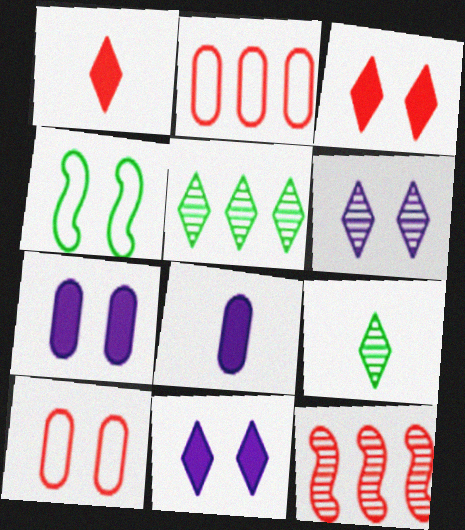[[1, 10, 12]]